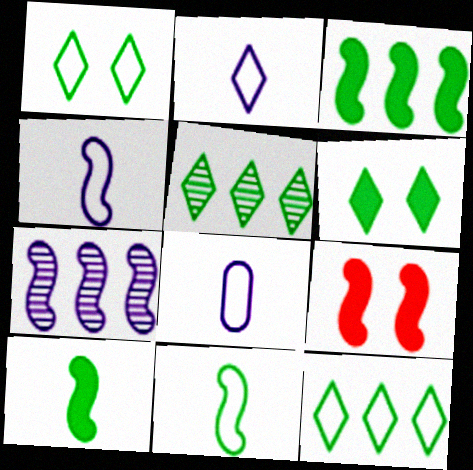[[2, 4, 8], 
[5, 8, 9], 
[7, 9, 11]]